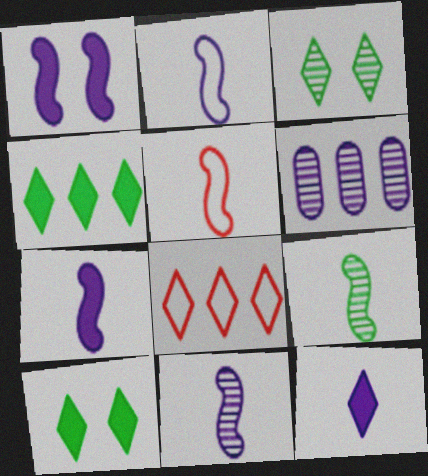[[2, 7, 11], 
[3, 8, 12], 
[5, 6, 10], 
[5, 7, 9]]